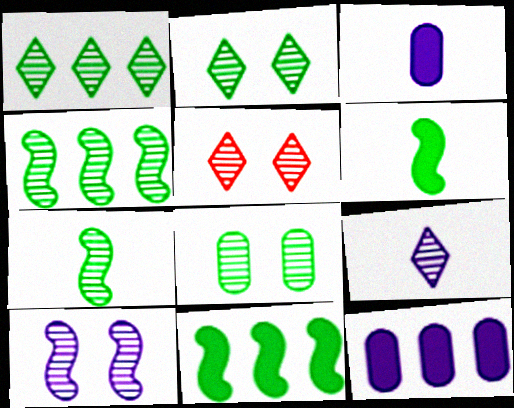[[1, 5, 9], 
[1, 7, 8], 
[5, 8, 10]]